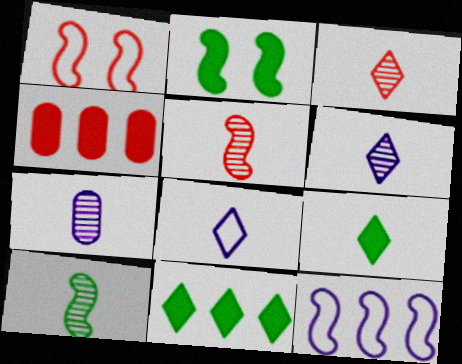[[1, 3, 4], 
[1, 7, 11], 
[2, 5, 12], 
[3, 7, 10], 
[3, 8, 9]]